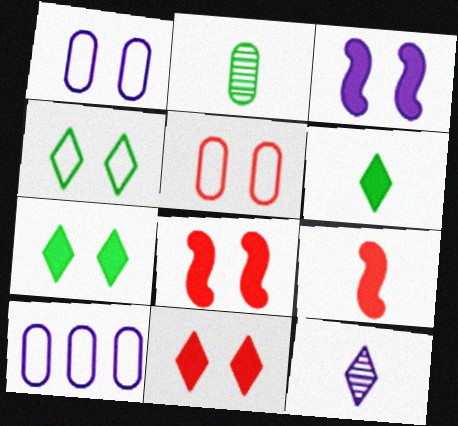[[3, 10, 12]]